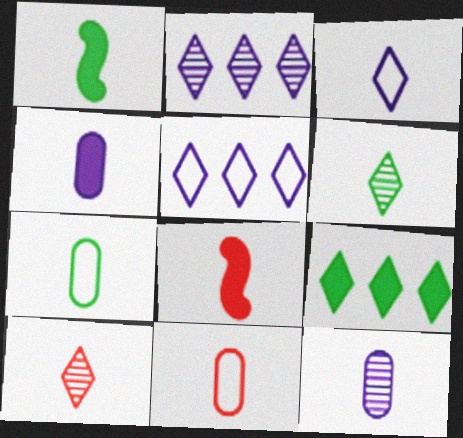[[1, 6, 7], 
[8, 10, 11]]